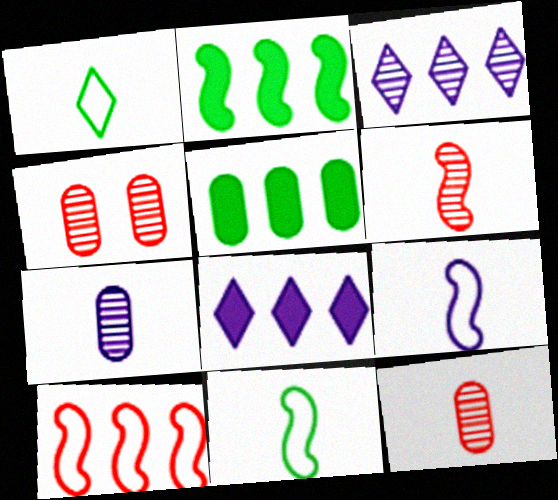[[3, 5, 10], 
[4, 8, 11]]